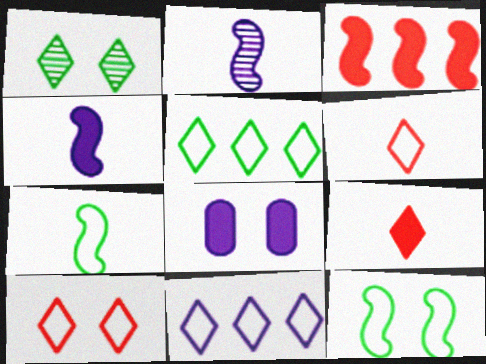[[1, 9, 11], 
[2, 3, 12], 
[2, 8, 11]]